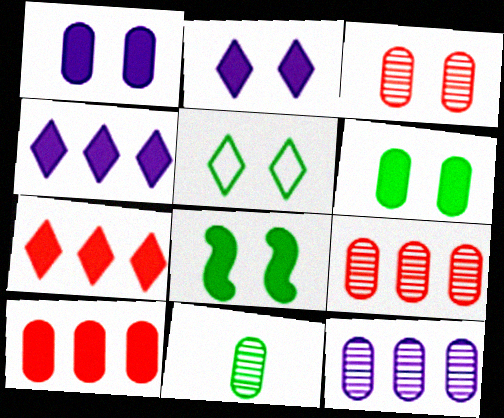[[3, 11, 12]]